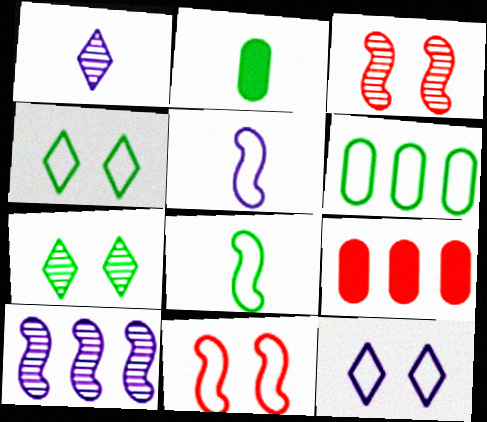[[4, 6, 8], 
[5, 7, 9]]